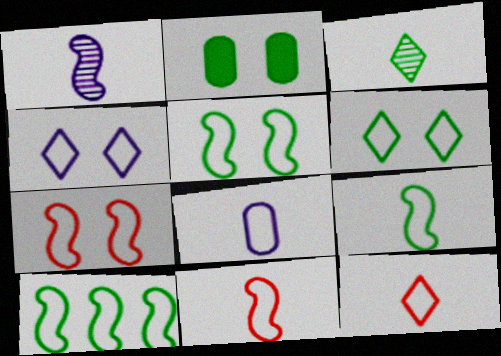[[2, 3, 10], 
[5, 9, 10], 
[8, 9, 12]]